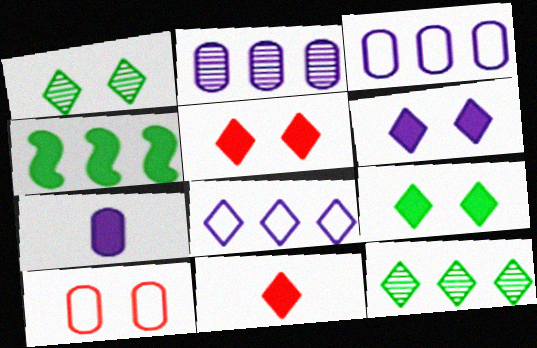[[1, 8, 11], 
[4, 5, 7], 
[5, 6, 9]]